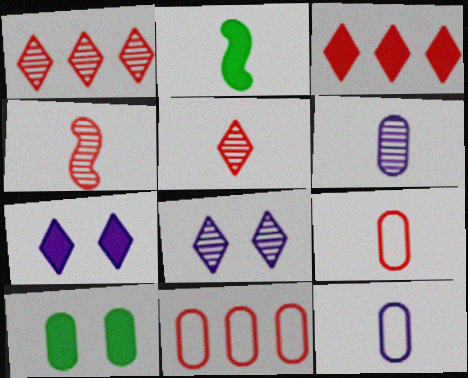[[2, 5, 12], 
[2, 8, 11], 
[6, 10, 11]]